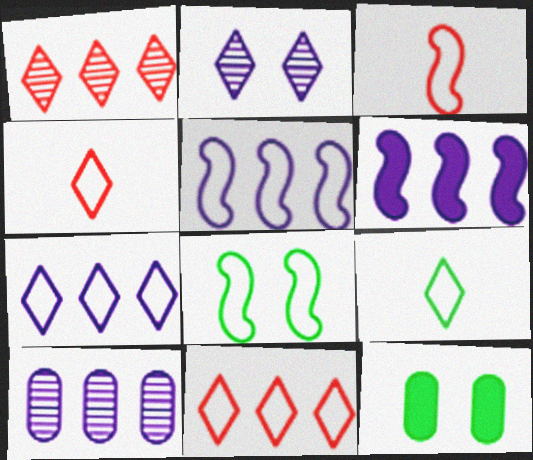[[3, 5, 8], 
[6, 7, 10]]